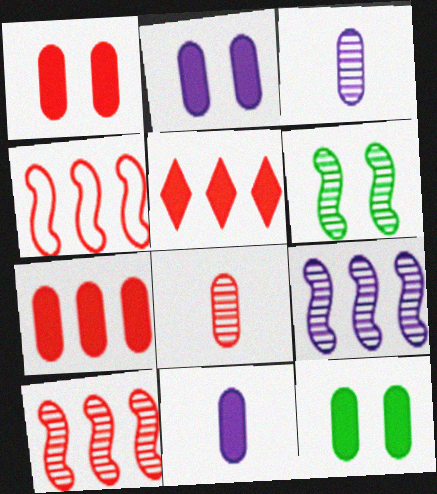[[1, 2, 12], 
[7, 11, 12]]